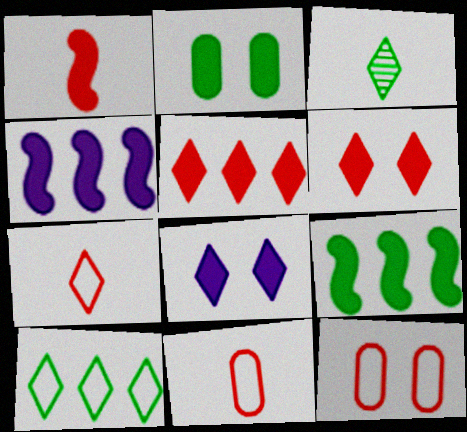[[3, 4, 12]]